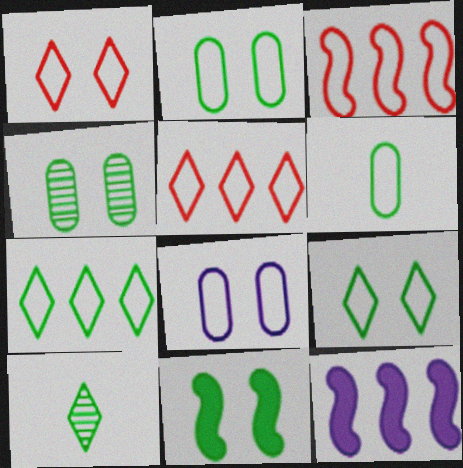[[4, 9, 11]]